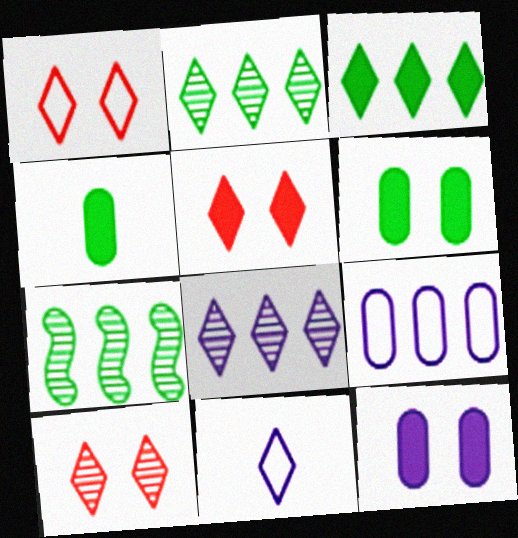[[1, 5, 10], 
[2, 5, 11], 
[3, 10, 11]]